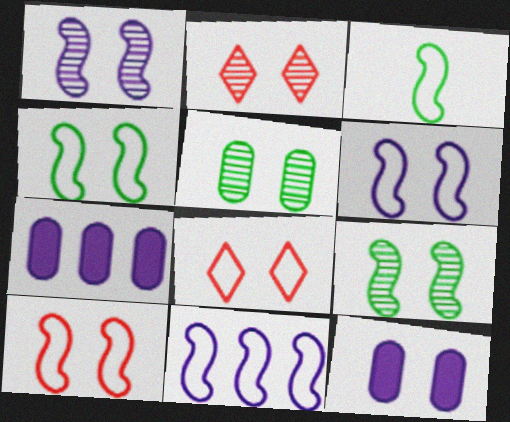[[1, 2, 5], 
[2, 3, 7], 
[2, 4, 12], 
[3, 10, 11], 
[4, 6, 10], 
[8, 9, 12]]